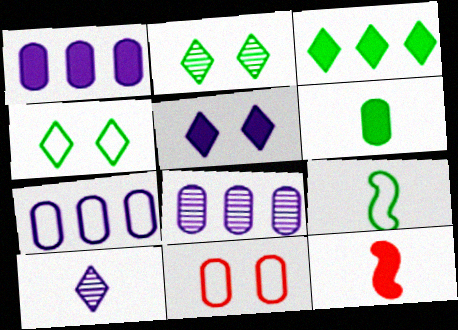[[1, 7, 8], 
[2, 7, 12], 
[4, 8, 12], 
[6, 8, 11]]